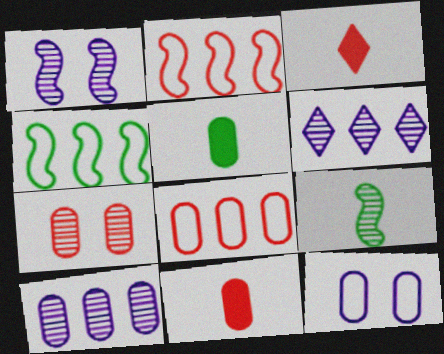[[2, 3, 7], 
[6, 7, 9], 
[7, 8, 11]]